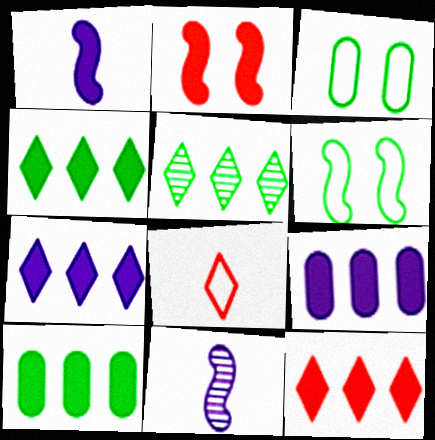[[3, 11, 12], 
[4, 7, 12]]